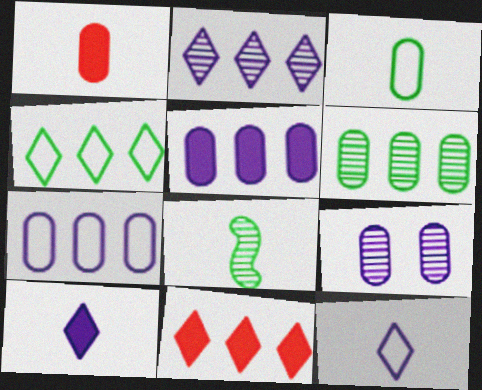[[1, 8, 12], 
[2, 4, 11]]